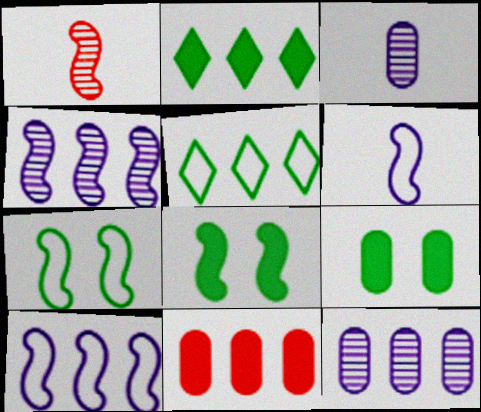[[1, 8, 10], 
[4, 5, 11]]